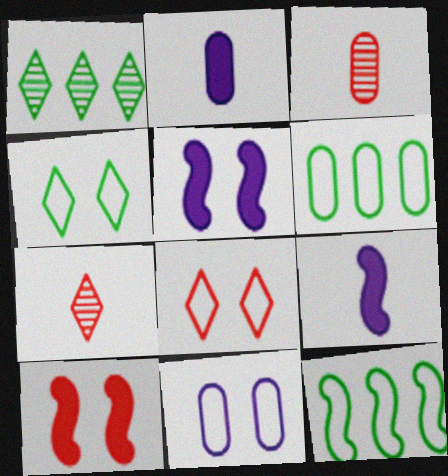[[5, 6, 7]]